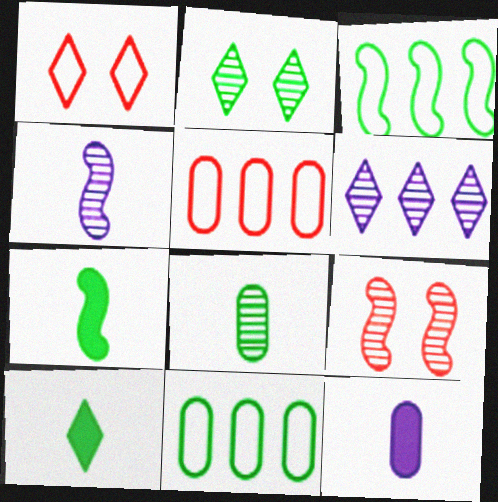[[1, 6, 10], 
[2, 7, 11], 
[6, 8, 9]]